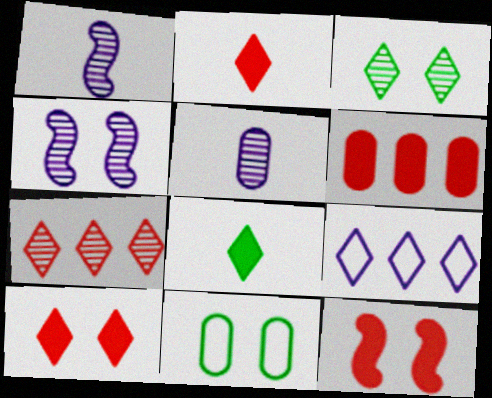[[2, 3, 9], 
[2, 6, 12], 
[4, 10, 11], 
[5, 6, 11]]